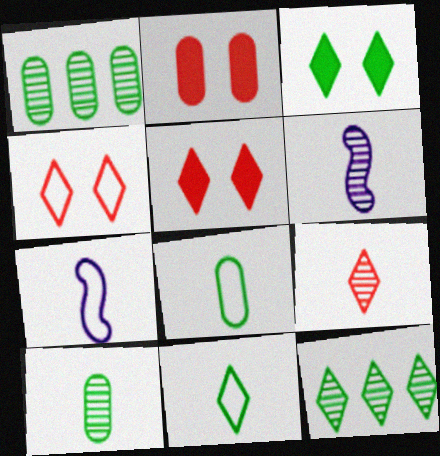[[1, 5, 7], 
[2, 7, 12], 
[3, 11, 12], 
[6, 9, 10]]